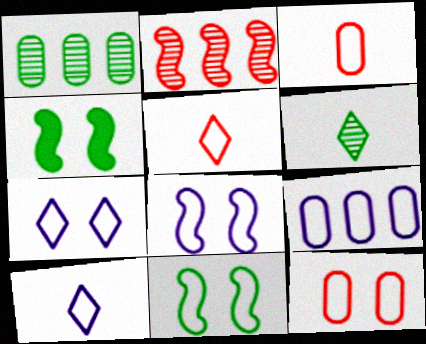[[5, 9, 11], 
[7, 11, 12], 
[8, 9, 10]]